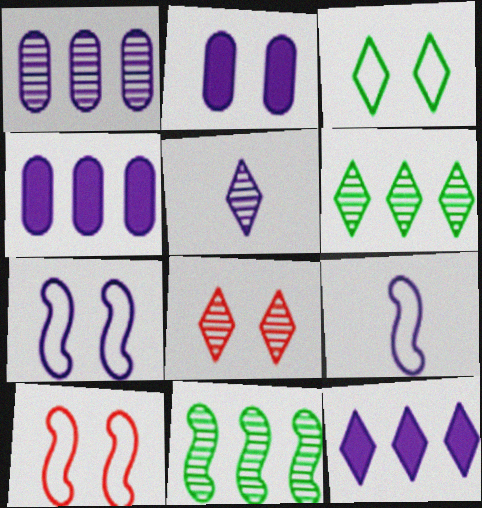[[4, 5, 7], 
[5, 6, 8]]